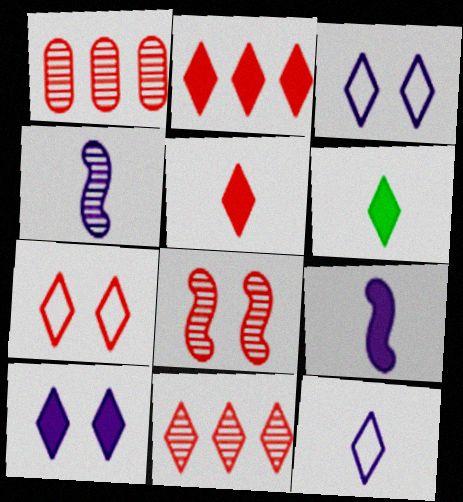[[2, 6, 10], 
[3, 6, 11], 
[5, 7, 11]]